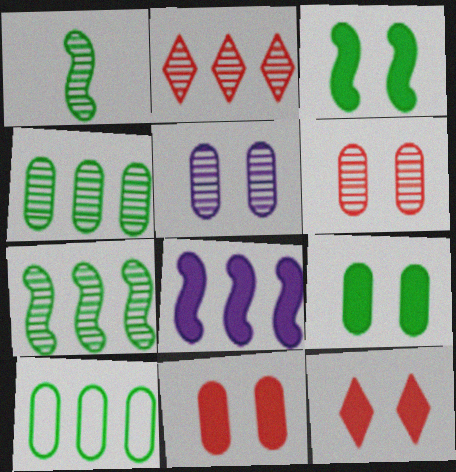[[1, 2, 5], 
[2, 8, 10]]